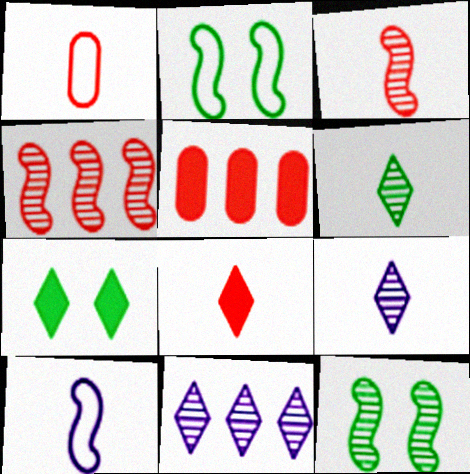[[1, 3, 8], 
[2, 5, 9]]